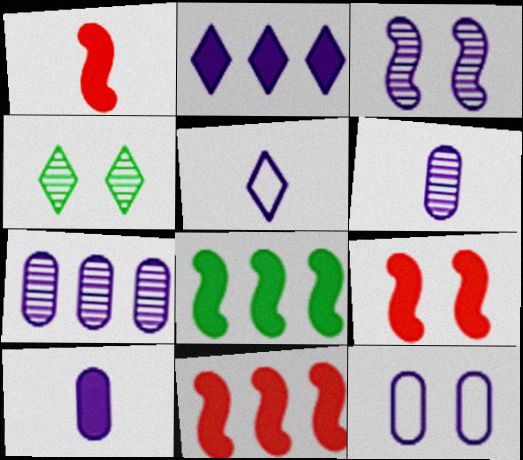[[1, 9, 11], 
[4, 9, 12], 
[7, 10, 12]]